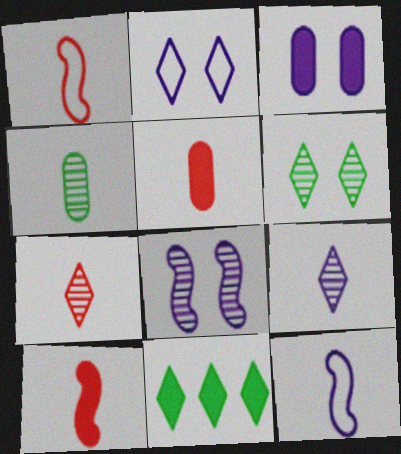[[1, 5, 7], 
[2, 3, 8], 
[2, 7, 11], 
[3, 10, 11]]